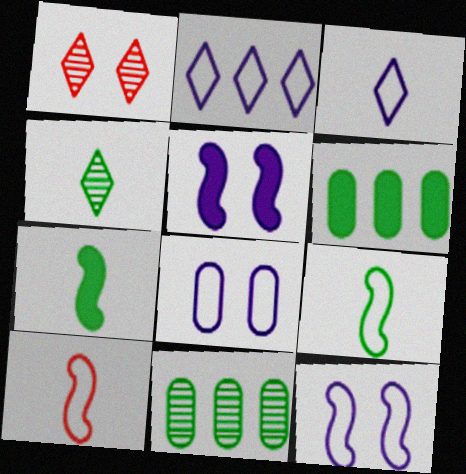[]